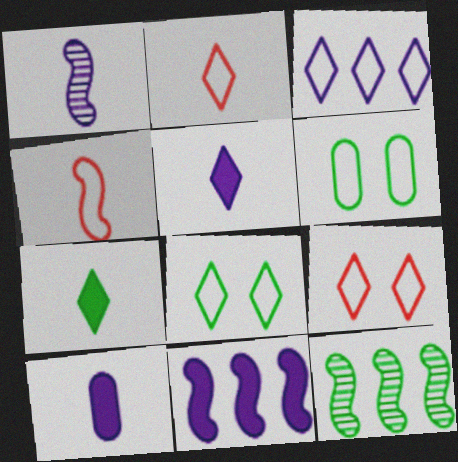[[2, 3, 8], 
[3, 4, 6], 
[6, 7, 12], 
[9, 10, 12]]